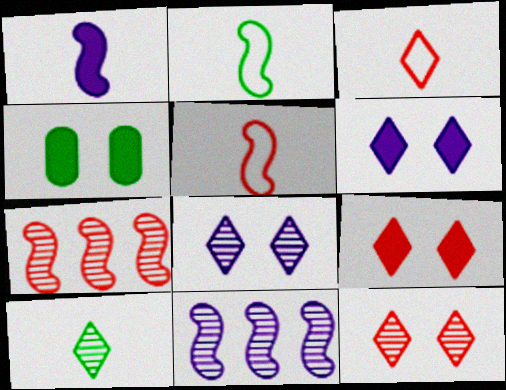[[3, 4, 11]]